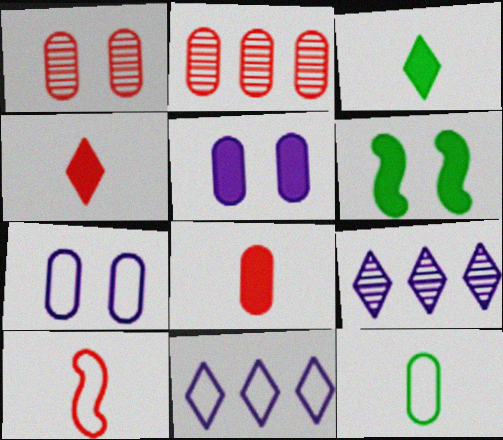[[2, 5, 12]]